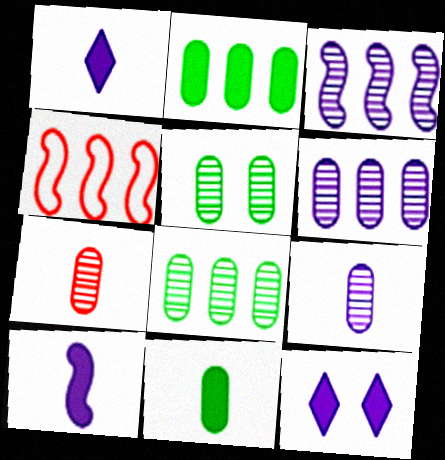[[1, 4, 5], 
[5, 6, 7]]